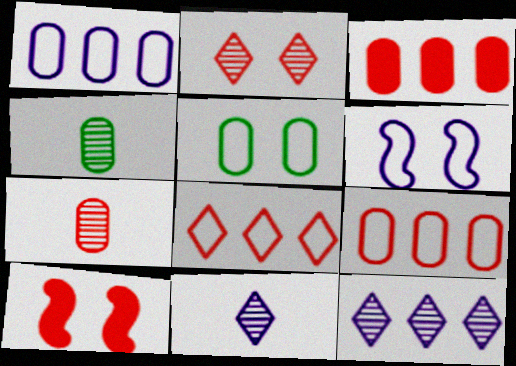[[7, 8, 10]]